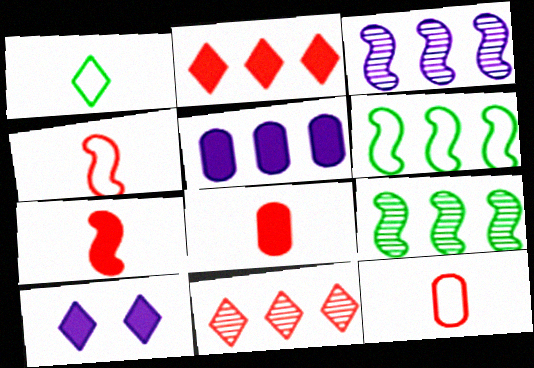[[1, 10, 11], 
[5, 6, 11], 
[9, 10, 12]]